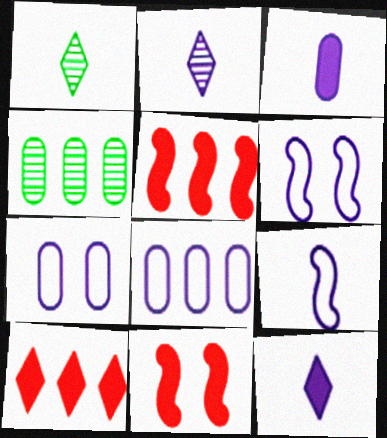[[1, 5, 7], 
[1, 8, 11], 
[2, 3, 9]]